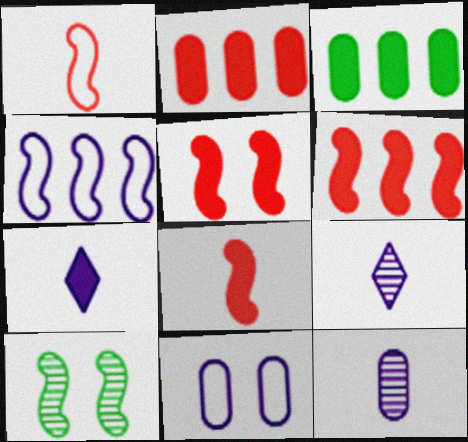[[3, 5, 7], 
[4, 8, 10], 
[5, 6, 8]]